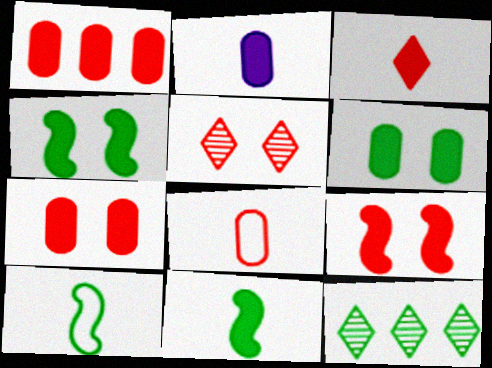[[1, 2, 6], 
[1, 3, 9], 
[2, 3, 11], 
[6, 10, 12]]